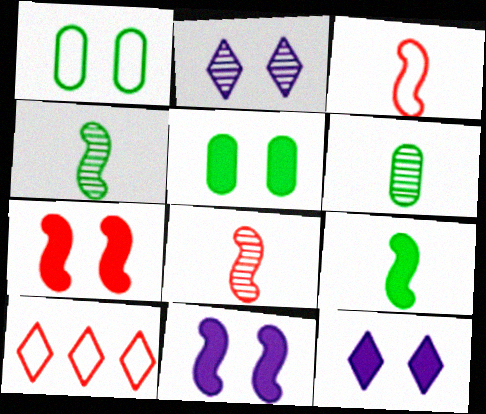[[1, 2, 7], 
[5, 7, 12], 
[6, 10, 11]]